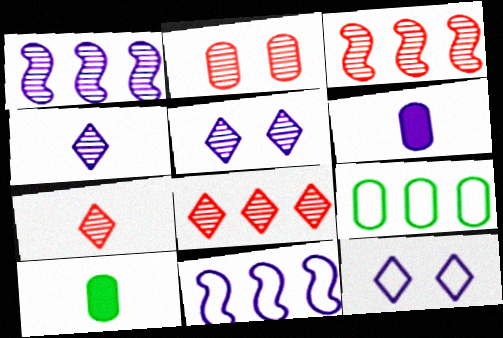[[1, 6, 12], 
[2, 3, 7], 
[2, 6, 9], 
[3, 10, 12], 
[5, 6, 11]]